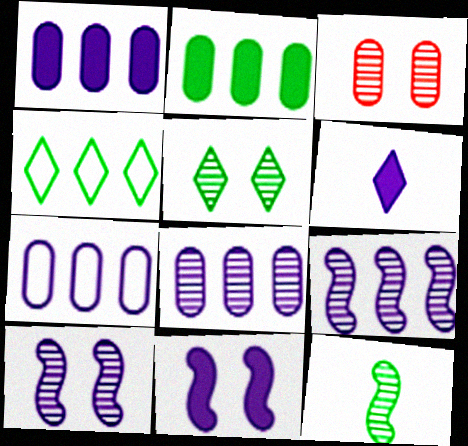[[1, 6, 11], 
[1, 7, 8], 
[3, 5, 10], 
[6, 7, 10]]